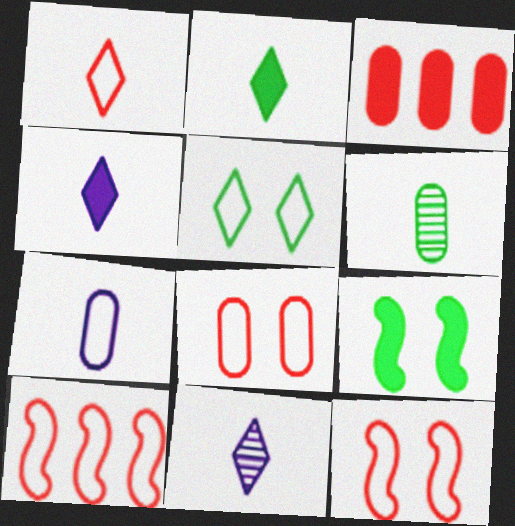[[1, 2, 11], 
[1, 8, 10], 
[3, 4, 9], 
[5, 7, 10]]